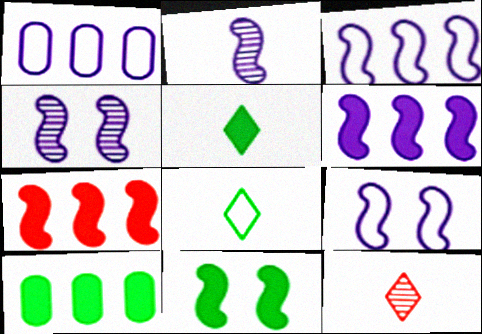[[1, 11, 12], 
[2, 6, 9], 
[5, 10, 11], 
[9, 10, 12]]